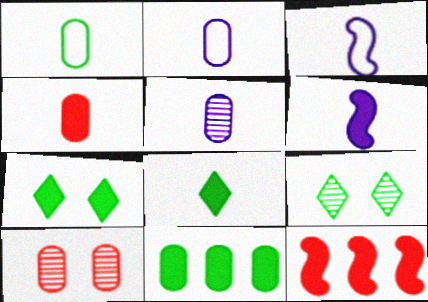[[1, 4, 5], 
[2, 9, 12], 
[2, 10, 11], 
[4, 6, 8]]